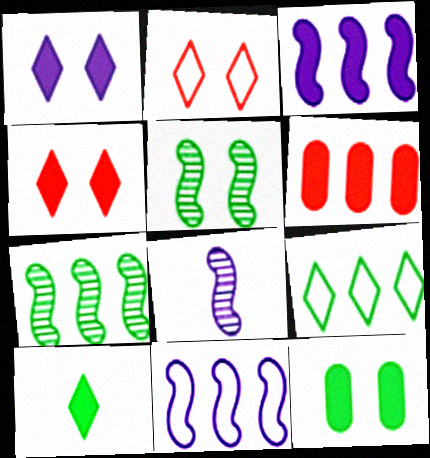[]